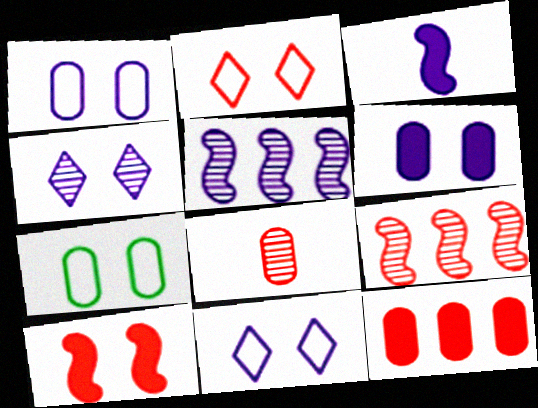[[4, 7, 10]]